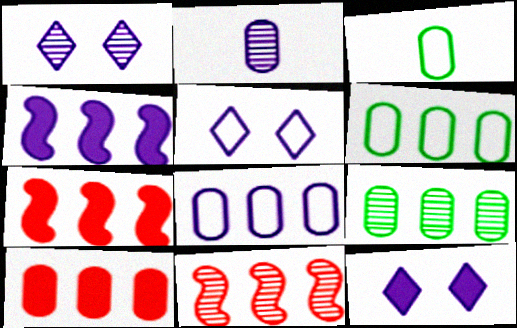[[1, 3, 7], 
[1, 5, 12], 
[2, 4, 5], 
[3, 11, 12], 
[8, 9, 10]]